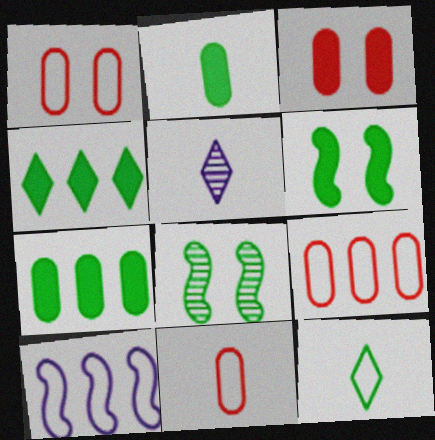[[1, 9, 11], 
[1, 10, 12], 
[2, 4, 6], 
[5, 6, 9], 
[7, 8, 12]]